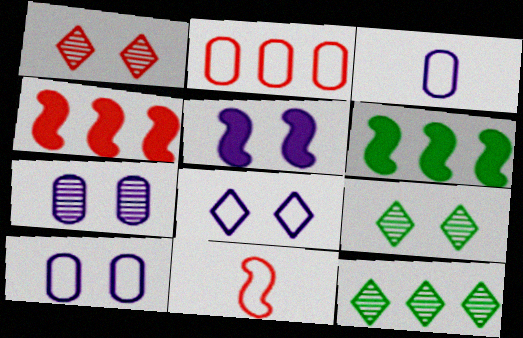[[1, 3, 6], 
[3, 4, 9], 
[5, 7, 8]]